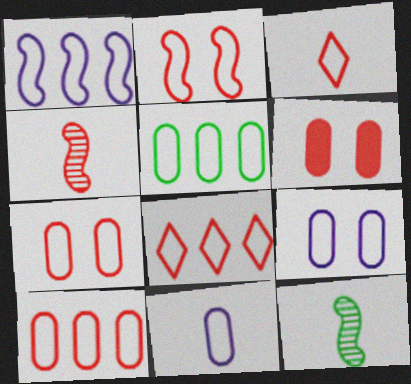[[1, 5, 8], 
[2, 3, 10], 
[4, 6, 8], 
[5, 7, 11]]